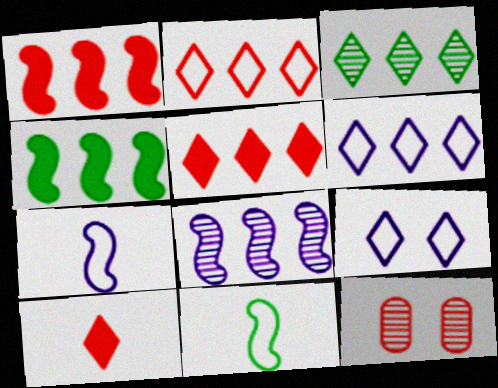[[3, 5, 6], 
[3, 9, 10]]